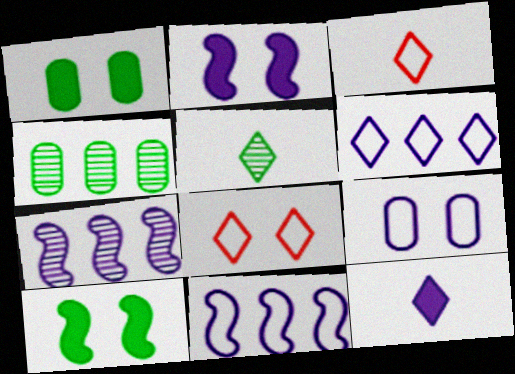[[1, 3, 7], 
[2, 3, 4], 
[3, 5, 12], 
[7, 9, 12]]